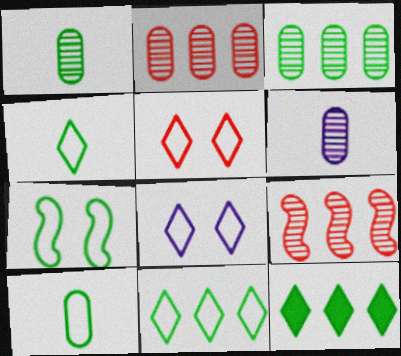[[1, 7, 12], 
[7, 10, 11]]